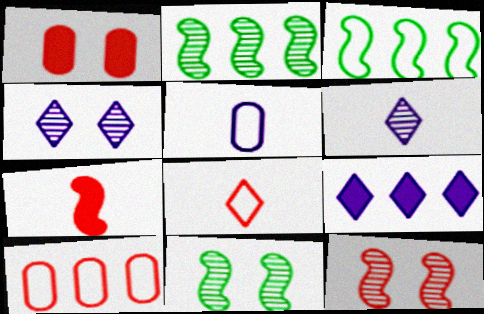[[1, 3, 6], 
[2, 9, 10]]